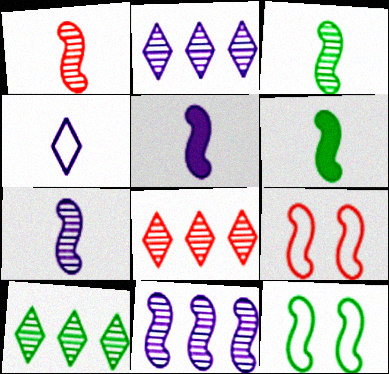[[1, 3, 7], 
[2, 8, 10], 
[6, 9, 11]]